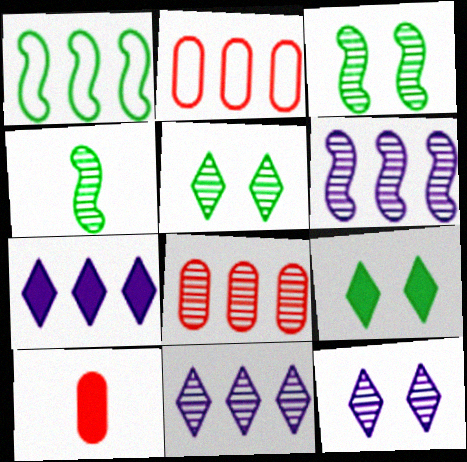[[1, 7, 8], 
[1, 10, 12], 
[4, 8, 12]]